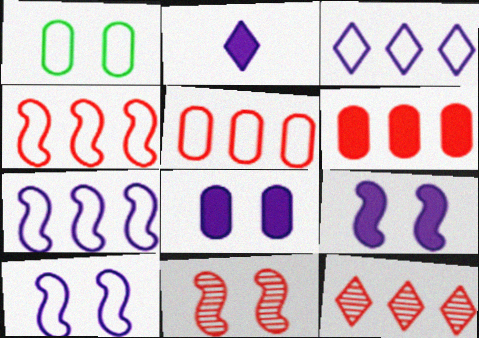[[4, 6, 12]]